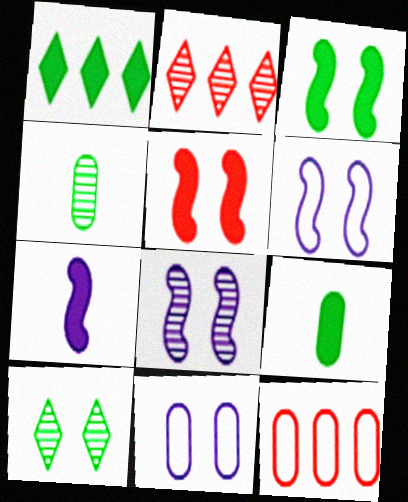[[1, 3, 9], 
[2, 4, 8], 
[2, 6, 9], 
[5, 10, 11], 
[7, 10, 12]]